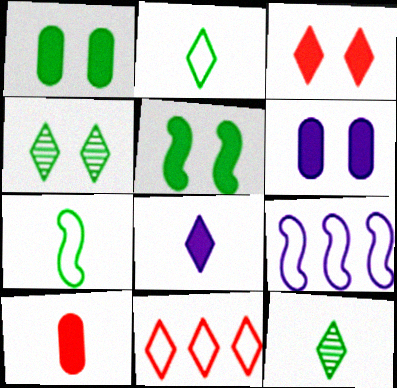[[3, 5, 6], 
[4, 8, 11], 
[4, 9, 10]]